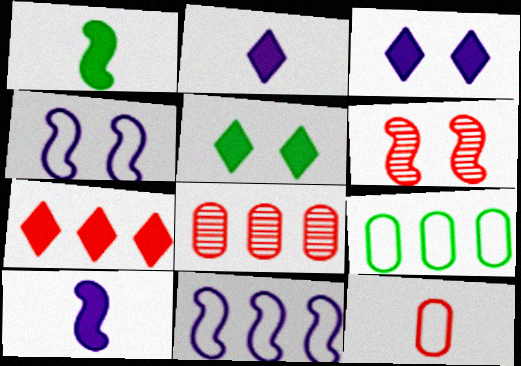[[1, 6, 11], 
[2, 5, 7], 
[2, 6, 9], 
[6, 7, 12]]